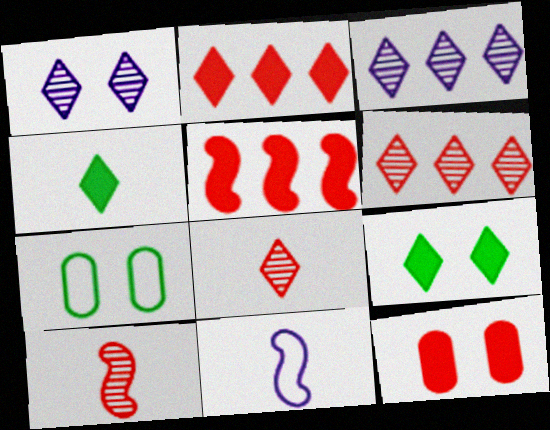[]